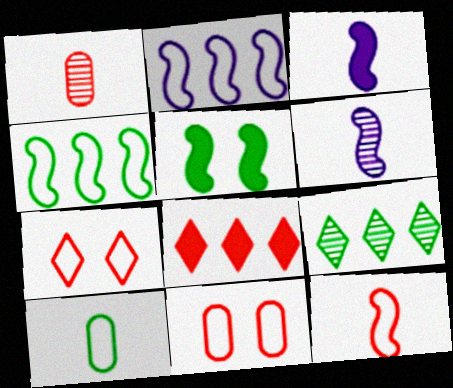[[2, 7, 10], 
[3, 9, 11], 
[5, 9, 10]]